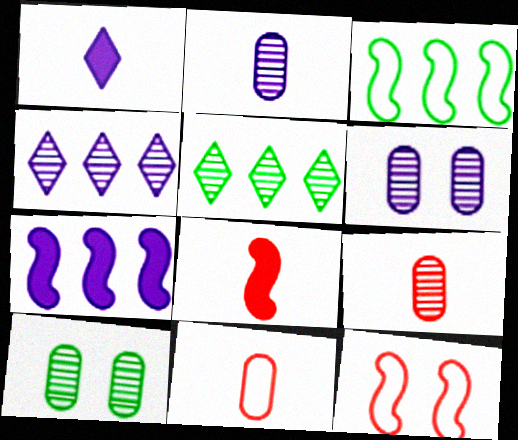[]